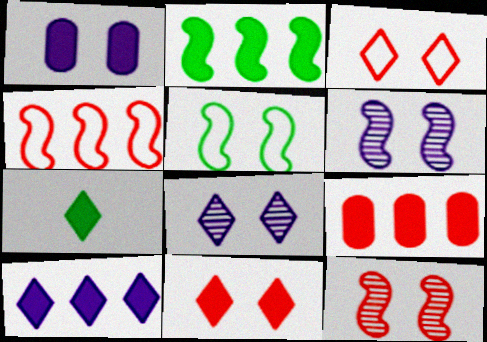[[2, 9, 10], 
[7, 10, 11]]